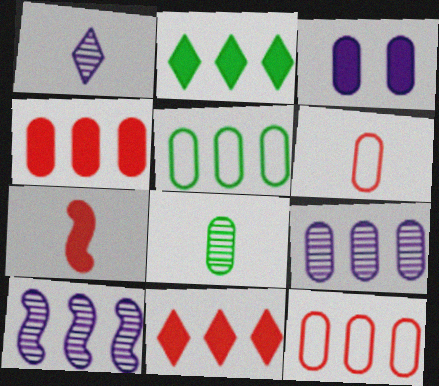[[2, 3, 7], 
[2, 10, 12], 
[3, 8, 12], 
[4, 5, 9], 
[5, 10, 11]]